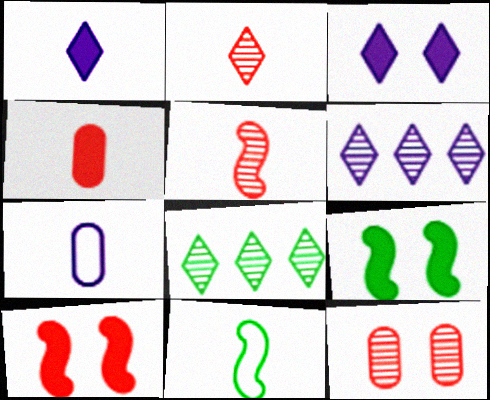[[7, 8, 10]]